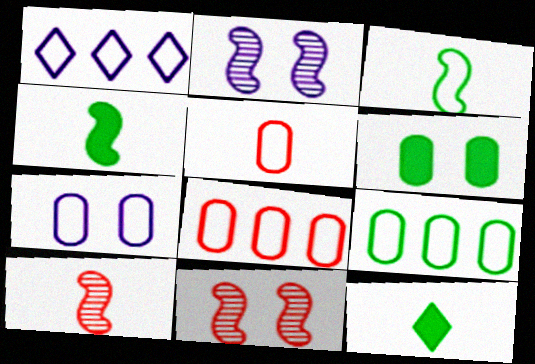[[1, 6, 10], 
[2, 8, 12], 
[5, 7, 9]]